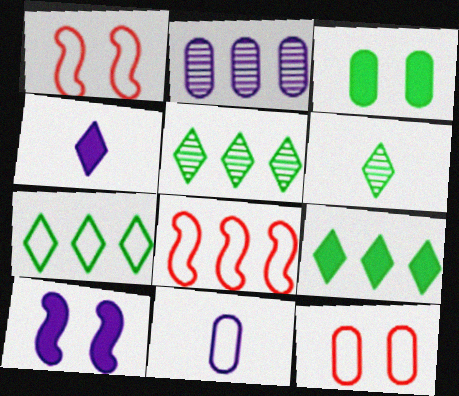[[1, 7, 11], 
[2, 8, 9], 
[5, 7, 9]]